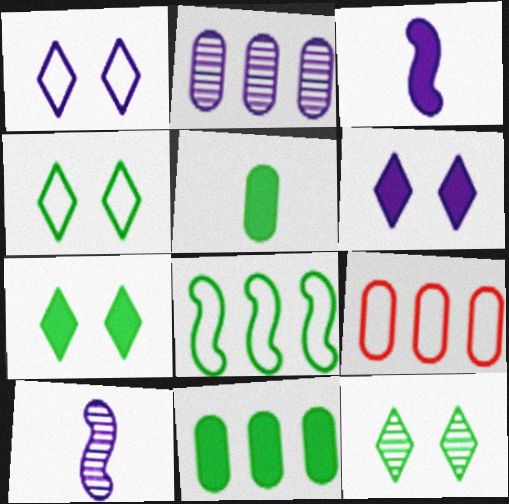[[1, 2, 3], 
[2, 9, 11], 
[3, 9, 12], 
[4, 7, 12], 
[5, 8, 12], 
[7, 9, 10]]